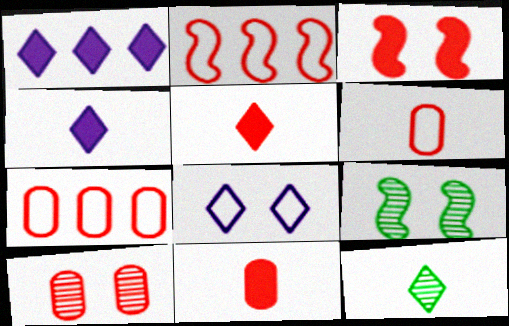[[1, 6, 9], 
[2, 5, 10], 
[4, 7, 9], 
[7, 10, 11]]